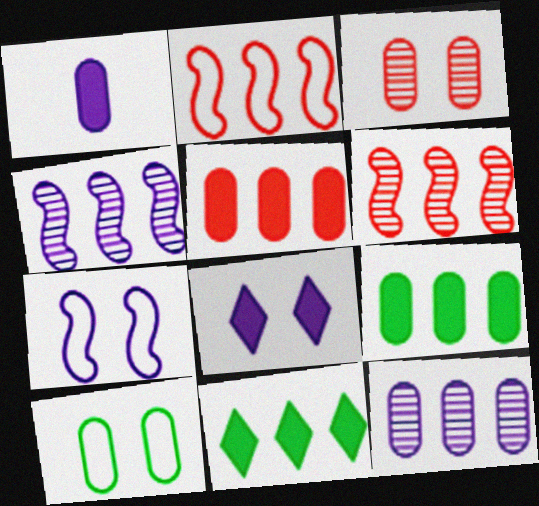[[2, 11, 12]]